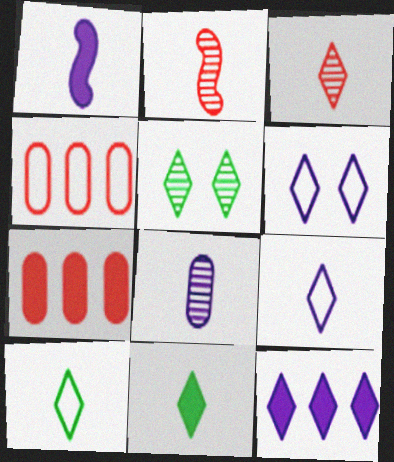[[1, 4, 5], 
[1, 8, 9], 
[3, 9, 11]]